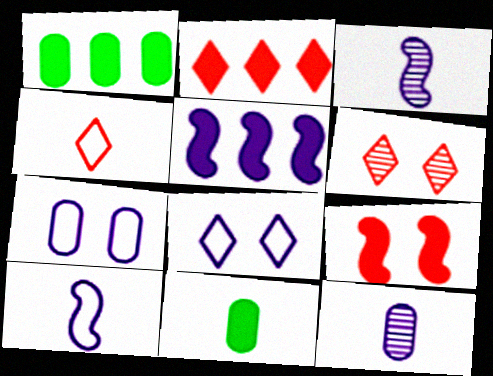[[1, 2, 5], 
[1, 6, 10], 
[2, 4, 6], 
[3, 4, 11], 
[5, 8, 12]]